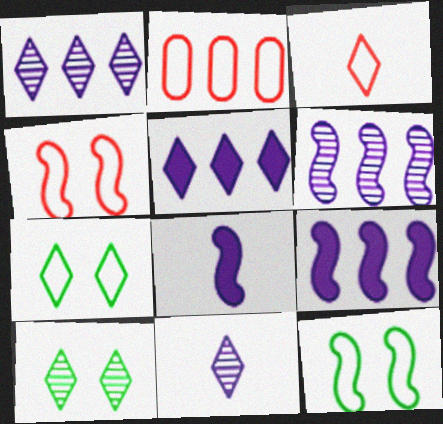[[2, 3, 4], 
[2, 8, 10], 
[3, 5, 10]]